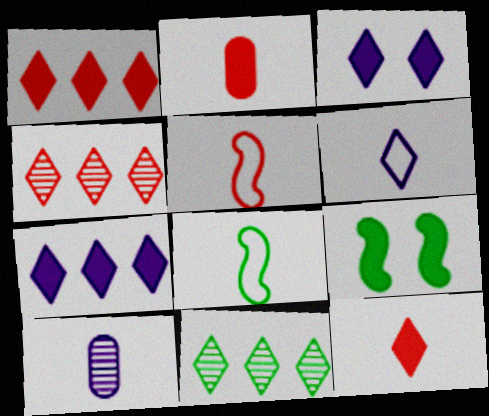[[2, 7, 9], 
[8, 10, 12]]